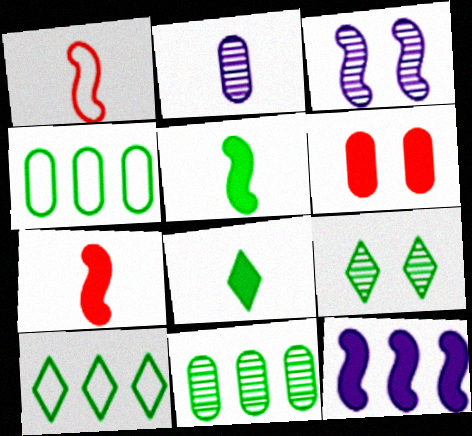[[1, 2, 8], 
[2, 4, 6], 
[4, 5, 9], 
[6, 8, 12], 
[8, 9, 10]]